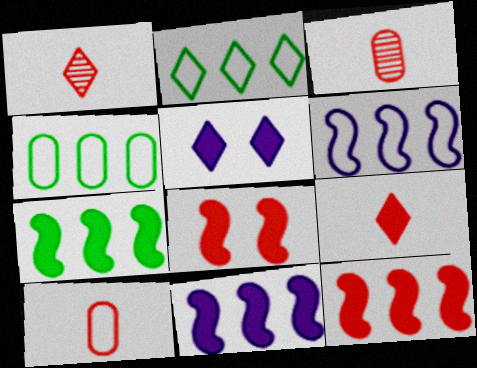[[1, 2, 5], 
[7, 11, 12]]